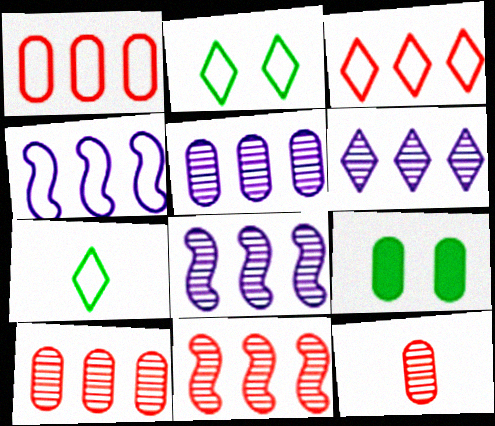[[5, 6, 8]]